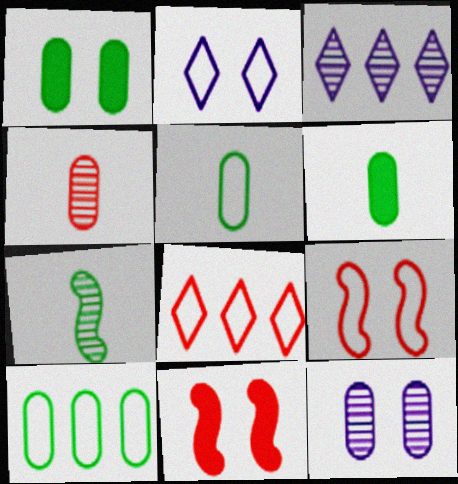[[3, 5, 11], 
[3, 6, 9], 
[4, 8, 11]]